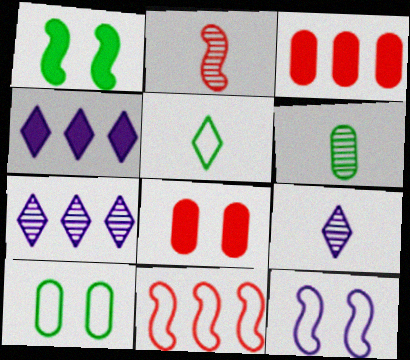[[2, 4, 10], 
[2, 6, 9]]